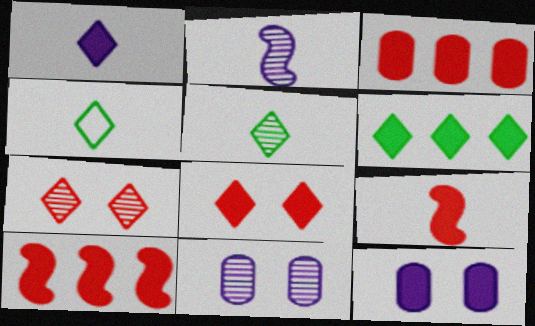[[1, 6, 8], 
[3, 8, 9], 
[4, 10, 11], 
[6, 9, 12]]